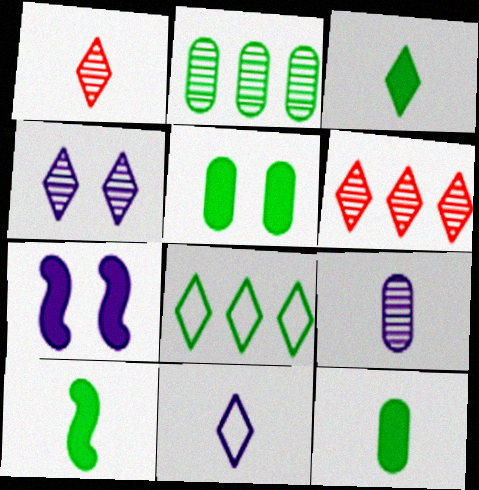[[1, 3, 11], 
[3, 10, 12]]